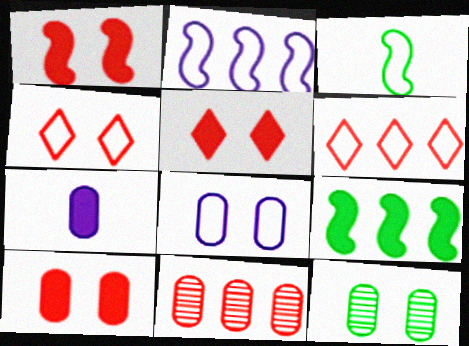[[1, 5, 10], 
[3, 6, 8], 
[5, 7, 9], 
[8, 10, 12]]